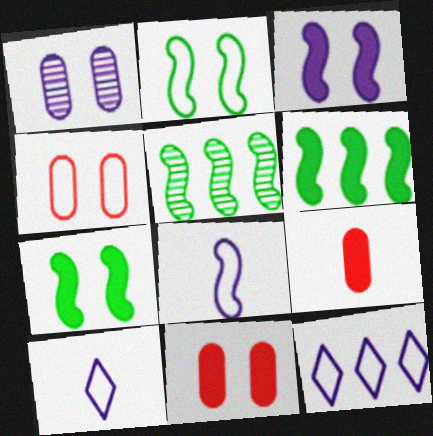[[5, 10, 11]]